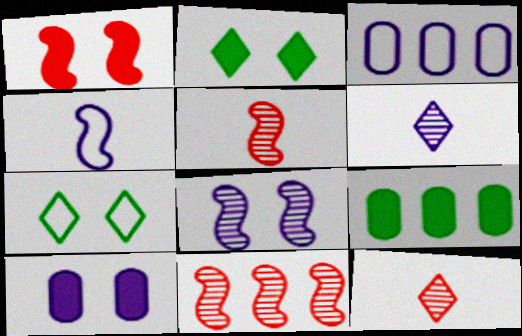[[1, 2, 10], 
[2, 3, 5]]